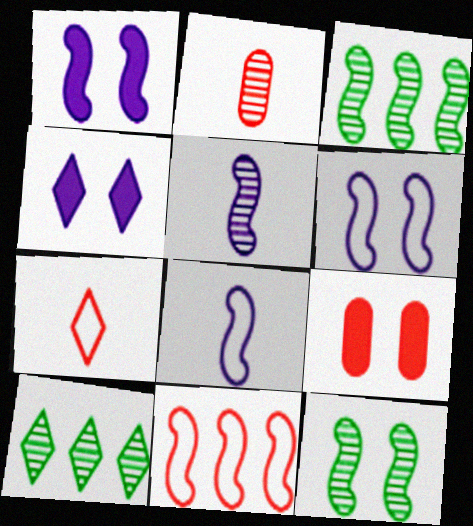[[4, 7, 10], 
[8, 9, 10]]